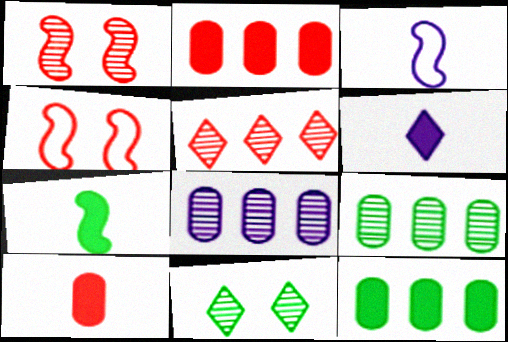[[2, 3, 11], 
[4, 5, 10], 
[4, 6, 9], 
[6, 7, 10]]